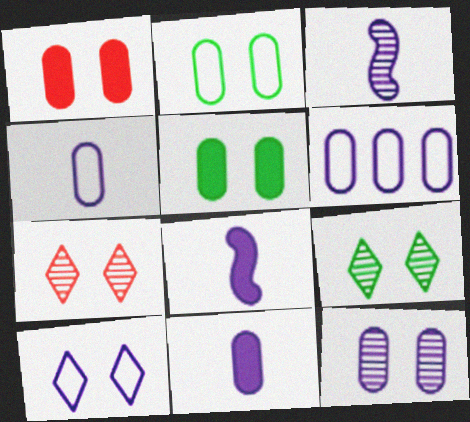[[1, 2, 12], 
[6, 11, 12]]